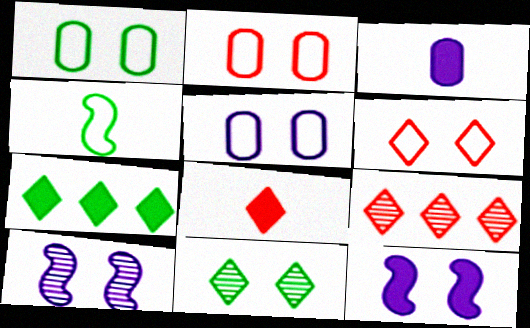[[1, 2, 5], 
[2, 11, 12], 
[6, 8, 9]]